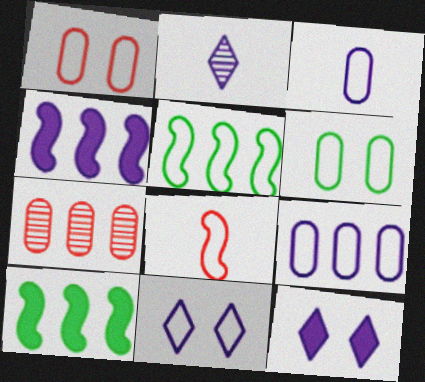[[1, 2, 10]]